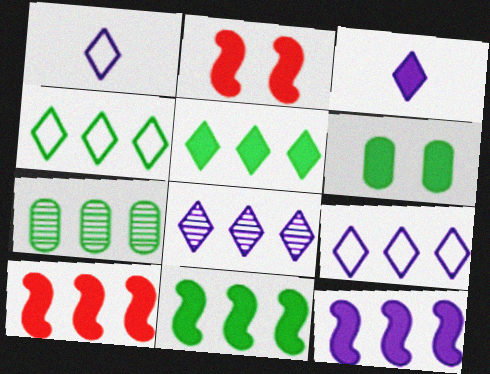[[1, 2, 7], 
[3, 6, 10], 
[4, 7, 11], 
[7, 9, 10], 
[10, 11, 12]]